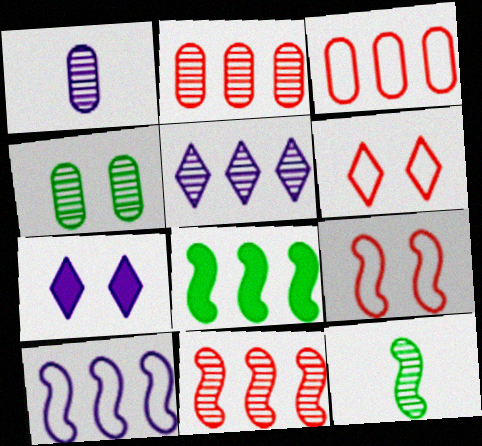[[1, 2, 4], 
[1, 6, 8], 
[1, 7, 10], 
[3, 5, 8], 
[3, 7, 12], 
[4, 7, 9], 
[8, 10, 11]]